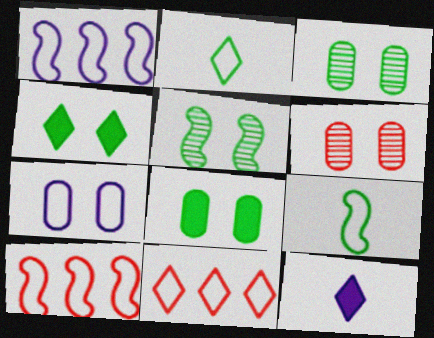[[2, 7, 10], 
[3, 10, 12], 
[6, 7, 8], 
[7, 9, 11]]